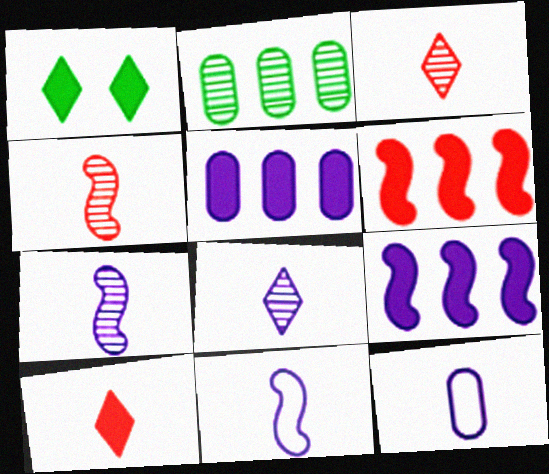[]